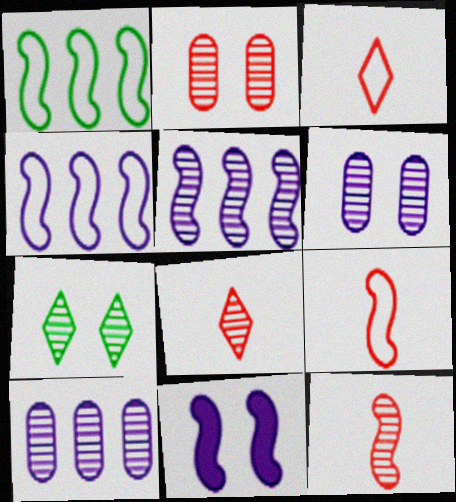[[1, 11, 12], 
[7, 10, 12]]